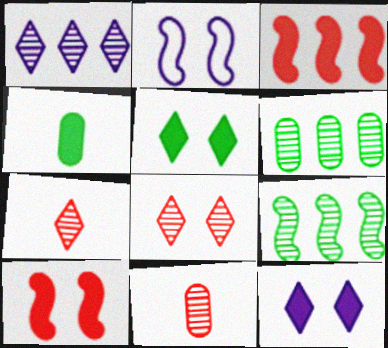[[3, 4, 12]]